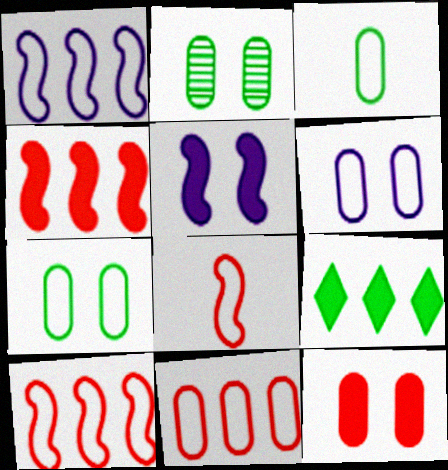[[2, 6, 12], 
[3, 6, 11]]